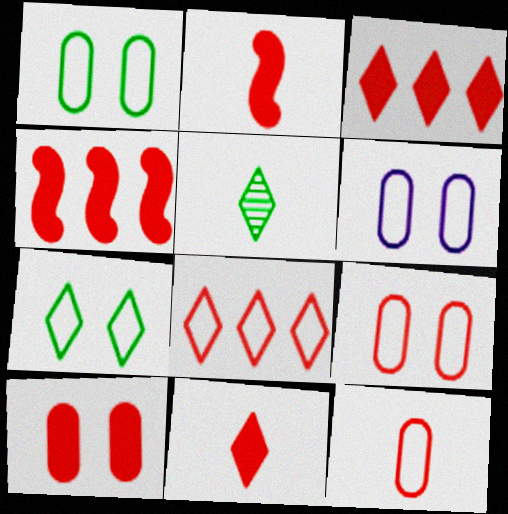[[1, 6, 9], 
[2, 3, 10], 
[4, 5, 6], 
[4, 10, 11]]